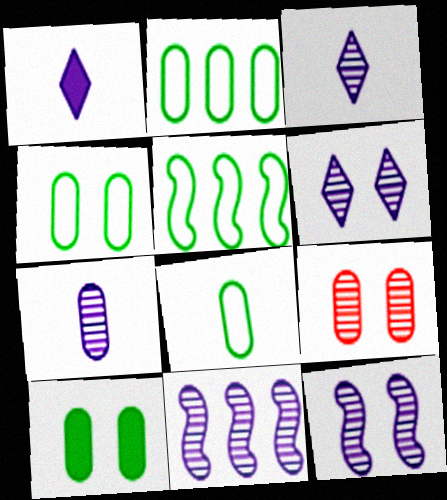[[1, 5, 9], 
[2, 4, 8], 
[6, 7, 11]]